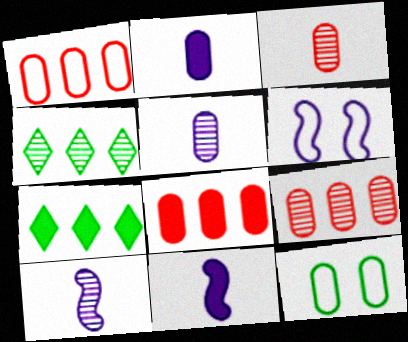[[1, 8, 9], 
[2, 9, 12], 
[3, 6, 7], 
[5, 8, 12]]